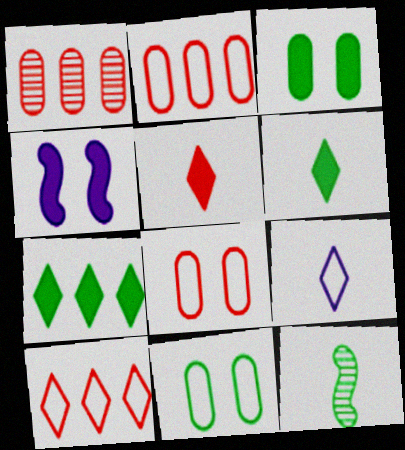[[7, 11, 12]]